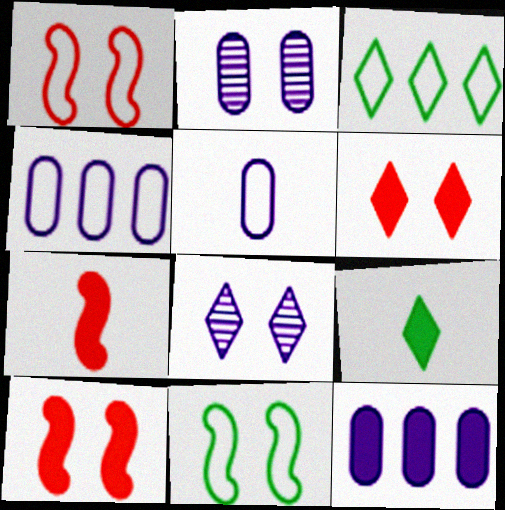[[1, 3, 5], 
[2, 3, 7], 
[2, 5, 12], 
[2, 6, 11], 
[9, 10, 12]]